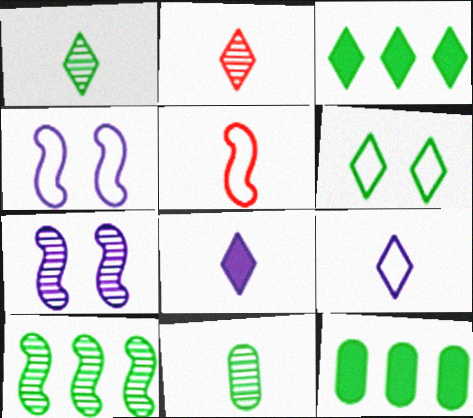[[1, 3, 6], 
[2, 4, 12], 
[5, 8, 11]]